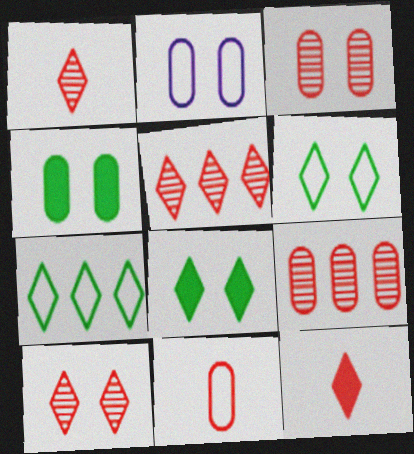[[1, 5, 10], 
[2, 3, 4]]